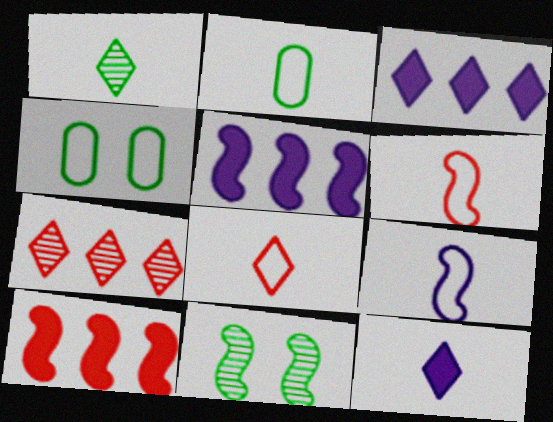[[1, 8, 12], 
[2, 8, 9], 
[5, 6, 11], 
[9, 10, 11]]